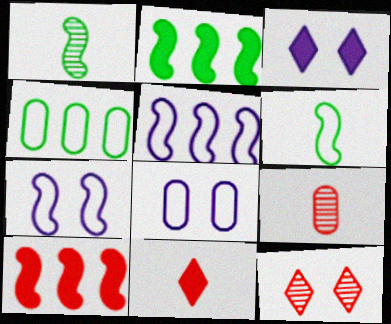[[1, 7, 10]]